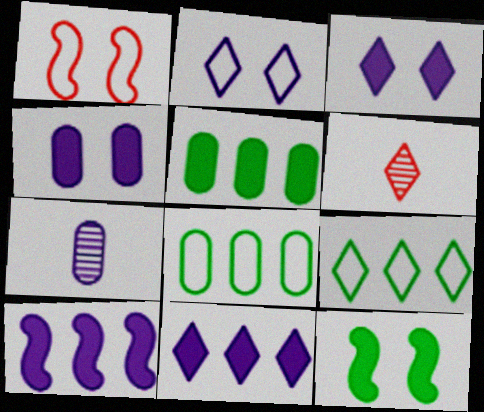[[2, 7, 10], 
[3, 6, 9]]